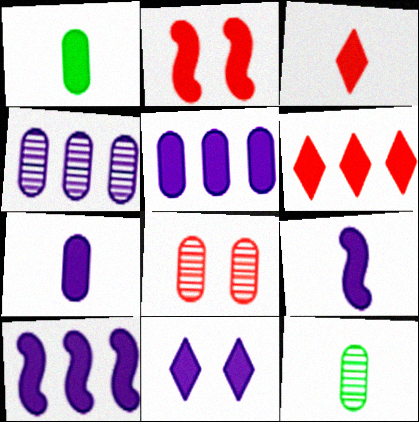[[1, 3, 9], 
[4, 8, 12], 
[5, 9, 11], 
[7, 10, 11]]